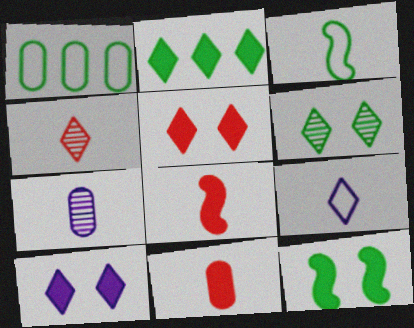[]